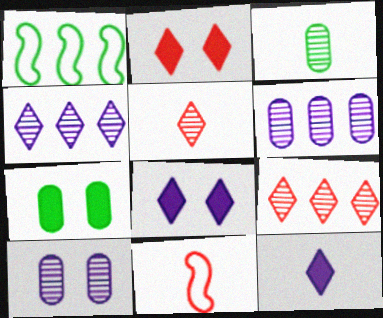[[3, 11, 12], 
[4, 7, 11]]